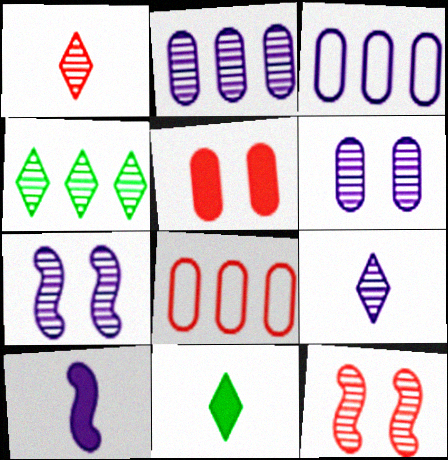[[2, 7, 9], 
[3, 11, 12], 
[7, 8, 11]]